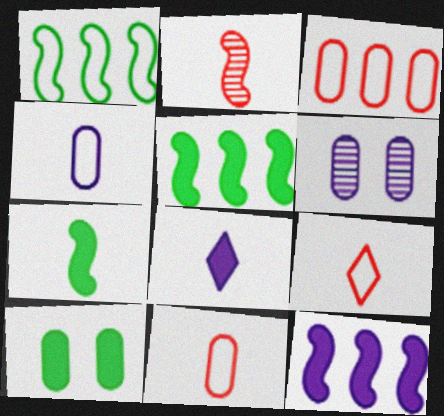[[5, 6, 9]]